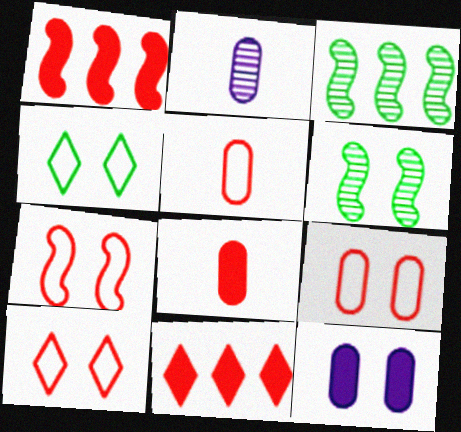[[1, 2, 4], 
[6, 10, 12], 
[7, 9, 10]]